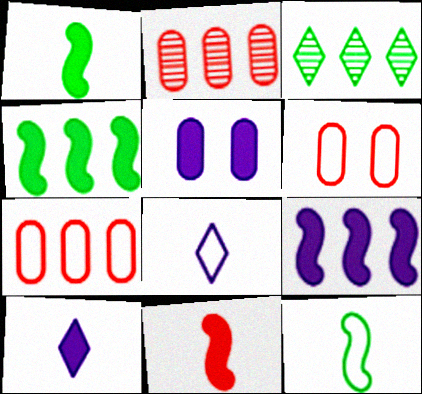[[3, 7, 9], 
[5, 9, 10]]